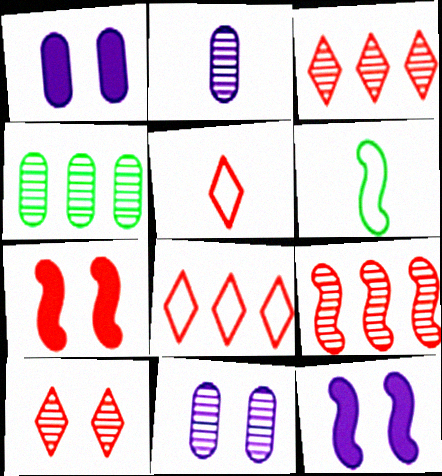[[1, 3, 6], 
[4, 5, 12], 
[6, 9, 12]]